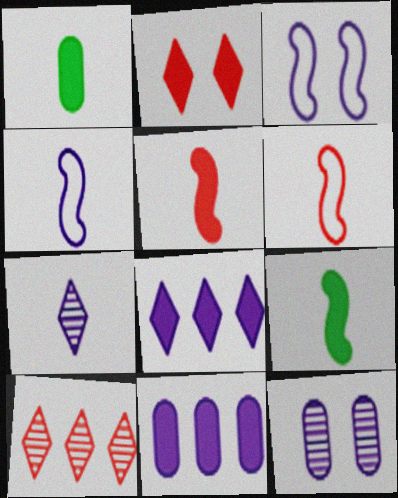[[1, 3, 10], 
[1, 6, 7], 
[2, 9, 11], 
[3, 7, 11], 
[4, 8, 12]]